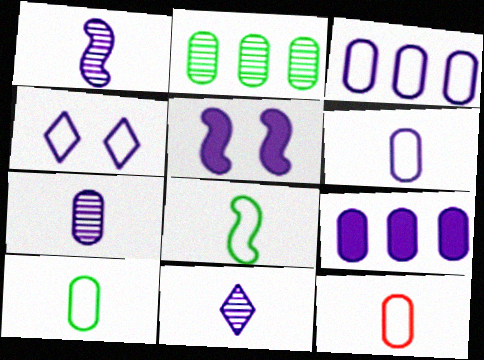[[1, 4, 9], 
[1, 7, 11], 
[3, 5, 11], 
[6, 10, 12]]